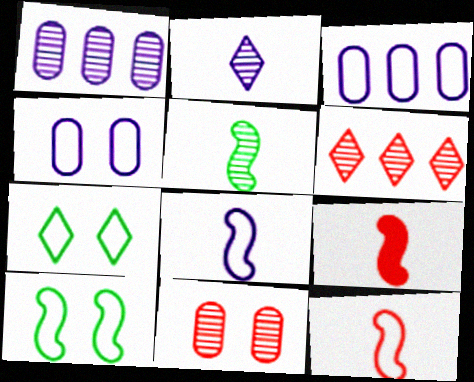[[1, 7, 9], 
[3, 7, 12], 
[5, 8, 9]]